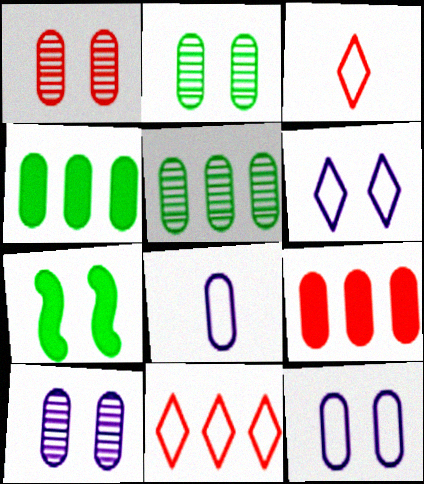[[1, 2, 10], 
[1, 4, 8], 
[1, 6, 7], 
[2, 8, 9]]